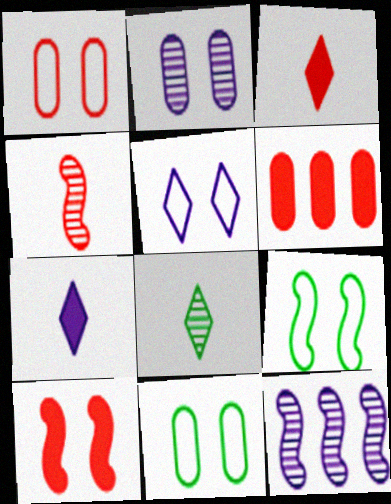[[1, 5, 9], 
[3, 6, 10], 
[3, 11, 12]]